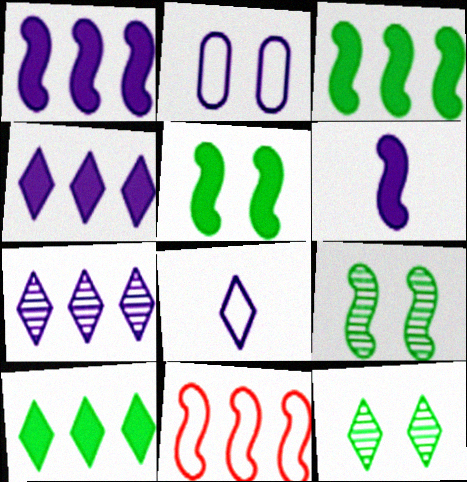[[2, 6, 7], 
[6, 9, 11]]